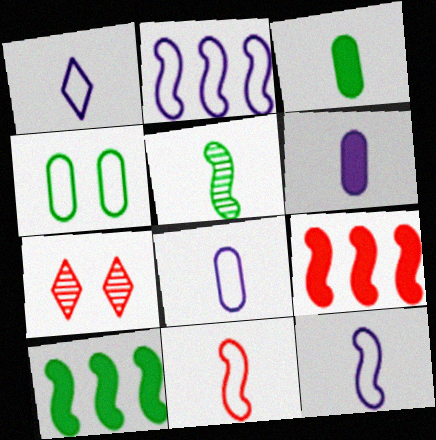[[1, 8, 12], 
[2, 3, 7], 
[7, 8, 10]]